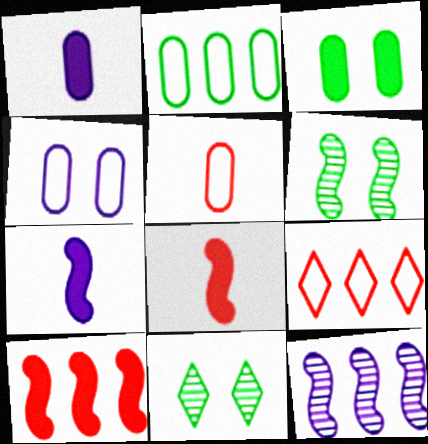[[1, 6, 9], 
[2, 4, 5]]